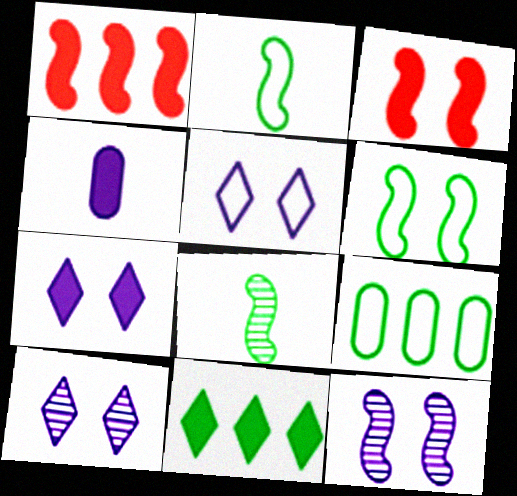[[1, 2, 12], 
[3, 4, 11], 
[3, 6, 12], 
[5, 7, 10]]